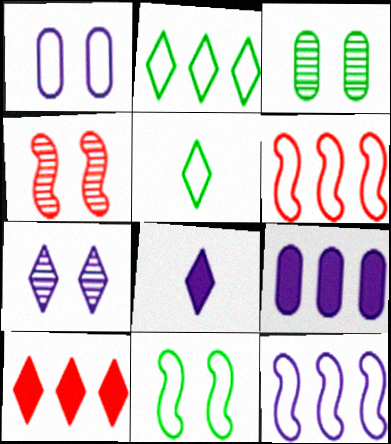[[1, 5, 6], 
[3, 4, 7], 
[3, 6, 8], 
[4, 5, 9], 
[5, 7, 10]]